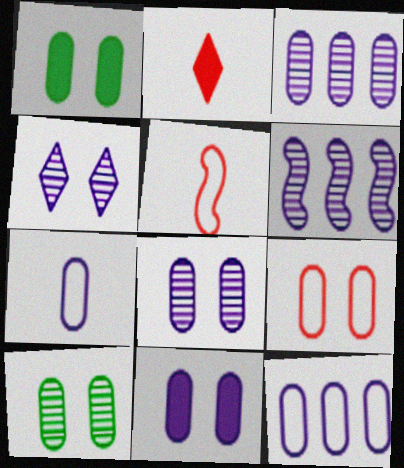[[1, 8, 9], 
[3, 7, 11], 
[9, 10, 11]]